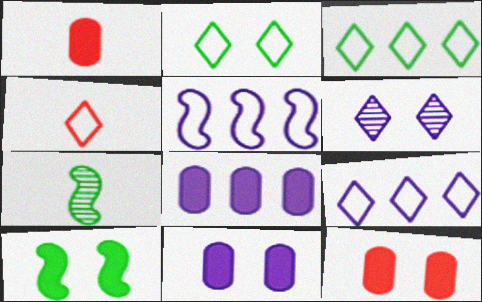[[2, 4, 9], 
[7, 9, 12]]